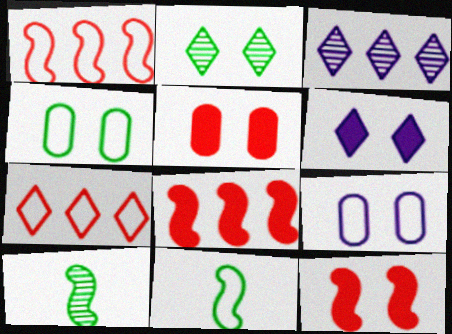[[2, 9, 12], 
[3, 5, 11], 
[7, 9, 11]]